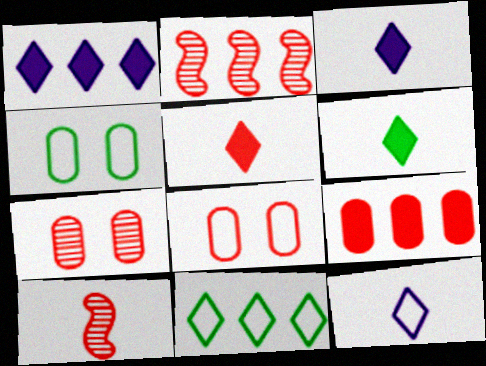[[1, 4, 10], 
[2, 3, 4], 
[2, 5, 8], 
[3, 5, 6]]